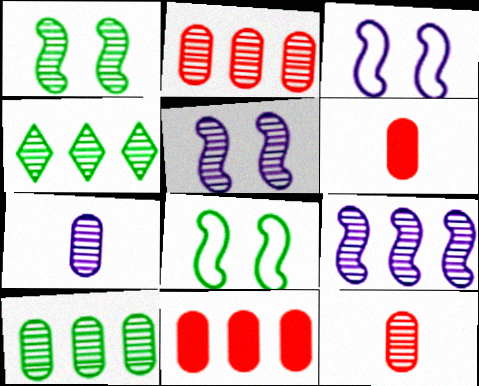[[2, 4, 9], 
[3, 4, 6], 
[4, 5, 12]]